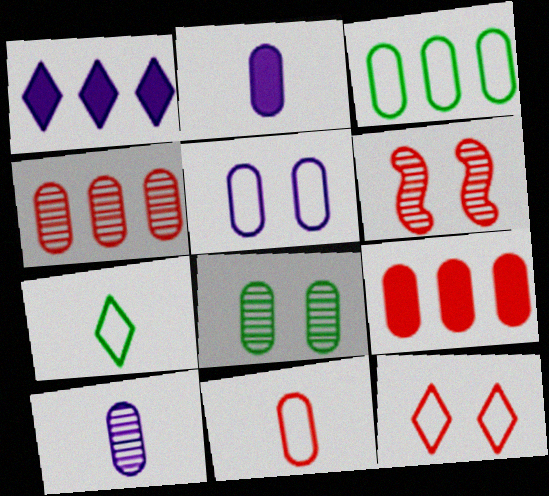[[3, 5, 11], 
[4, 8, 10]]